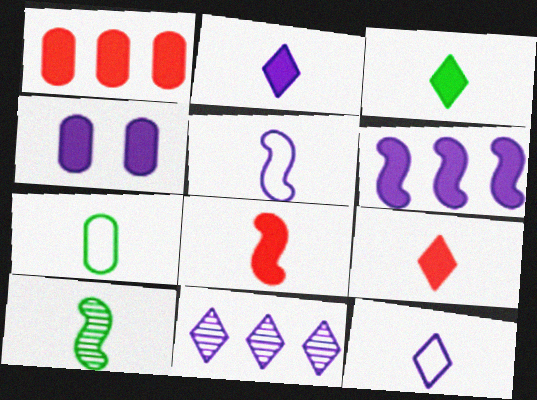[[2, 3, 9], 
[2, 4, 6], 
[3, 7, 10], 
[4, 5, 11], 
[5, 8, 10]]